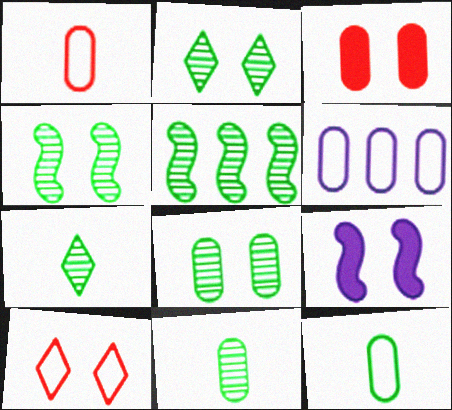[[2, 4, 8], 
[2, 5, 11], 
[3, 6, 11], 
[5, 7, 8], 
[8, 9, 10]]